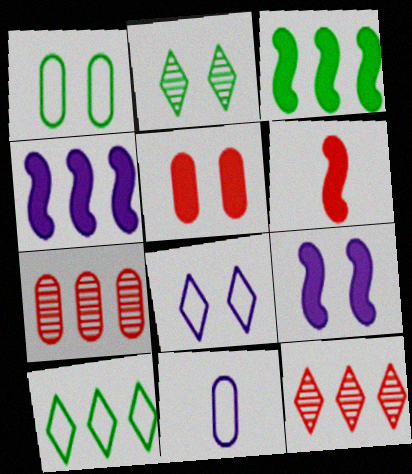[[3, 6, 9], 
[4, 7, 10]]